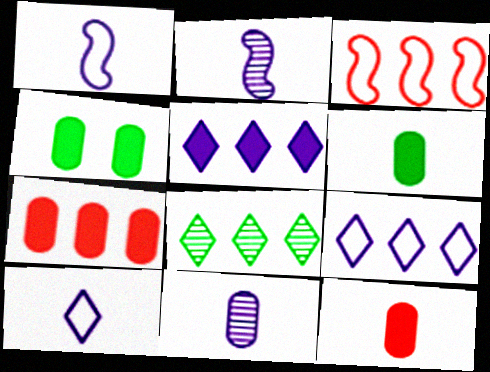[]